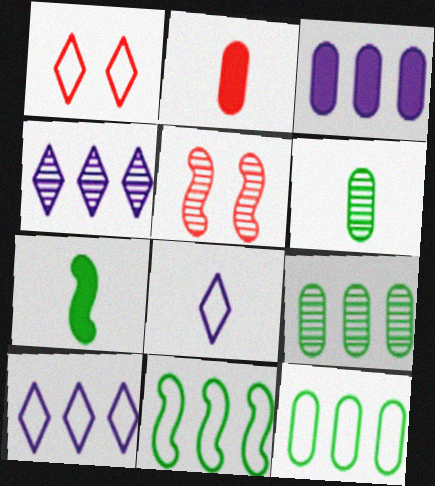[[4, 5, 6]]